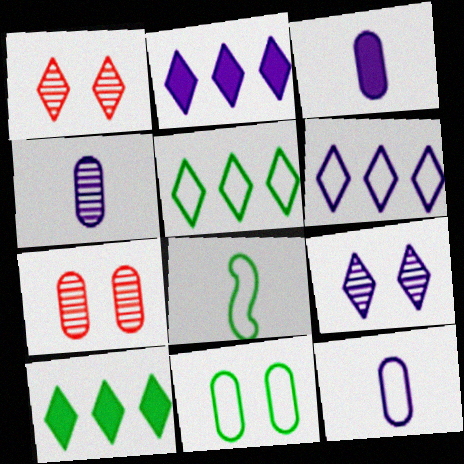[[2, 7, 8], 
[3, 4, 12], 
[5, 8, 11]]